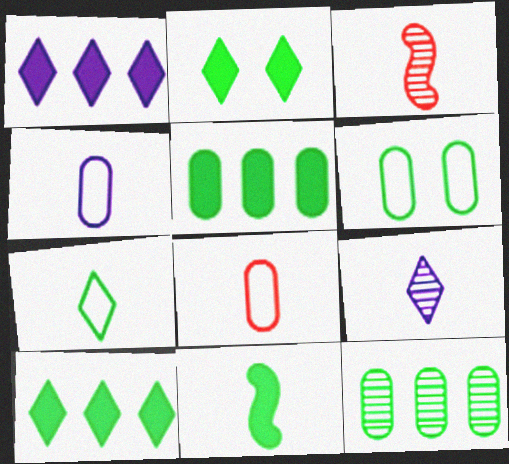[[1, 3, 6], 
[2, 5, 11], 
[8, 9, 11]]